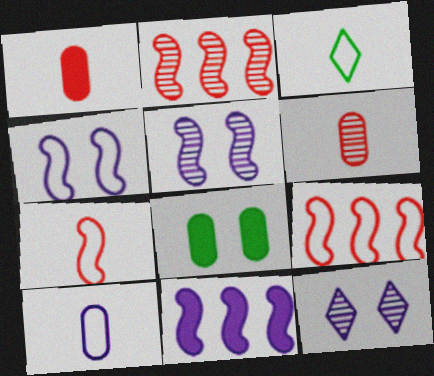[[3, 7, 10], 
[10, 11, 12]]